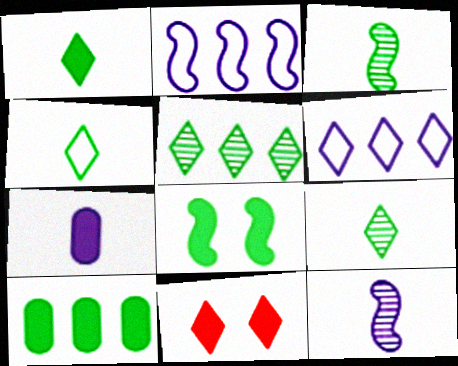[[1, 4, 9], 
[1, 8, 10], 
[6, 9, 11]]